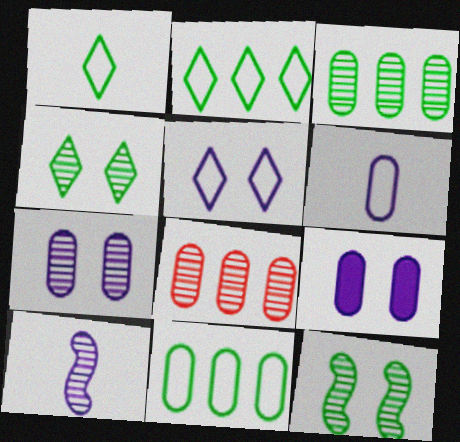[[4, 8, 10]]